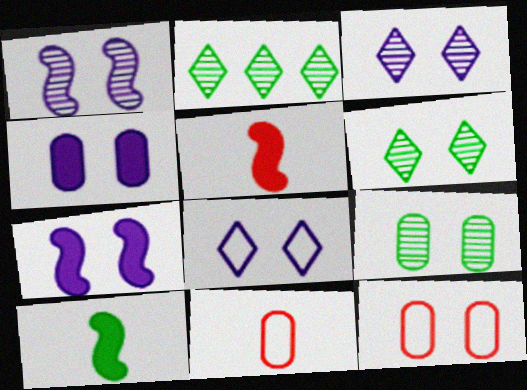[[1, 4, 8], 
[2, 7, 11], 
[4, 9, 12], 
[6, 7, 12]]